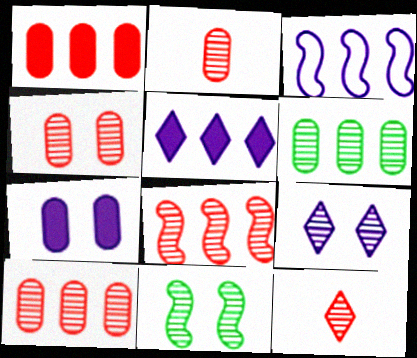[[2, 4, 10], 
[4, 8, 12], 
[4, 9, 11]]